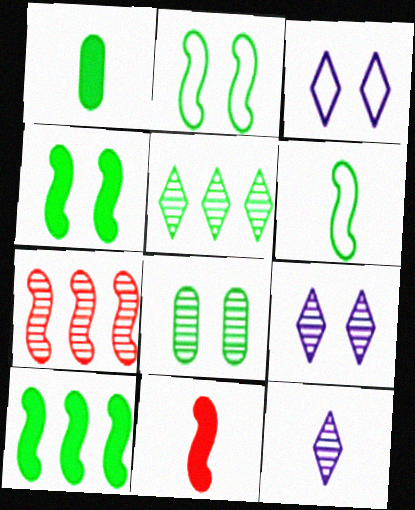[[1, 2, 5], 
[1, 3, 7], 
[7, 8, 12]]